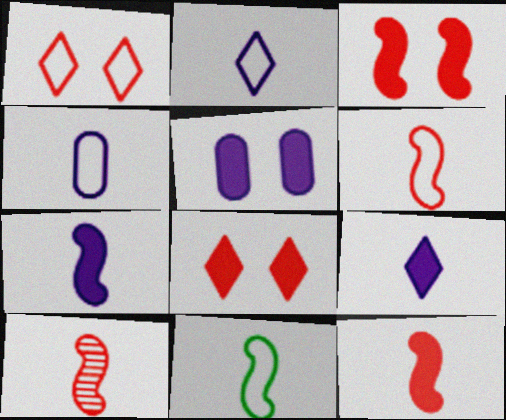[[6, 10, 12], 
[7, 10, 11]]